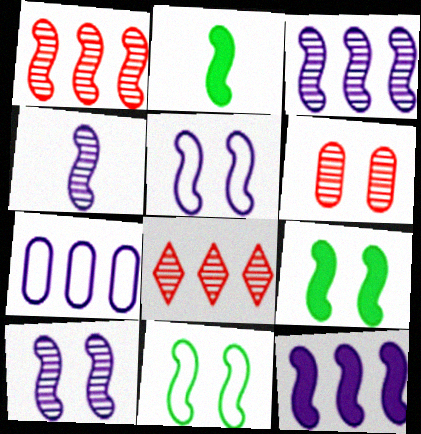[[1, 2, 5], 
[3, 4, 10], 
[4, 5, 12]]